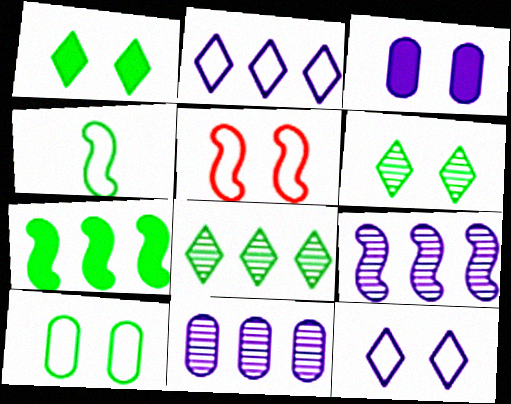[[3, 5, 6], 
[5, 10, 12]]